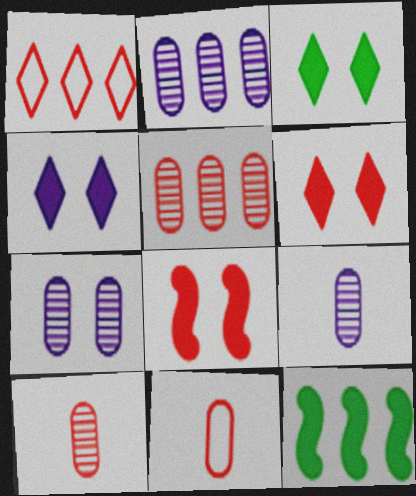[[1, 2, 12], 
[1, 8, 10], 
[2, 7, 9], 
[3, 4, 6]]